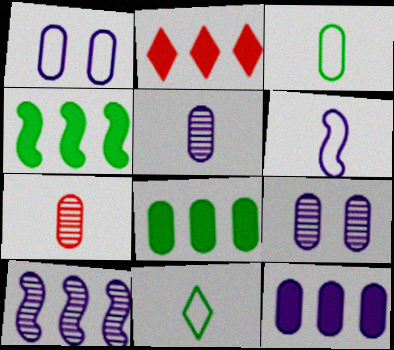[[1, 5, 12], 
[1, 7, 8], 
[2, 4, 12]]